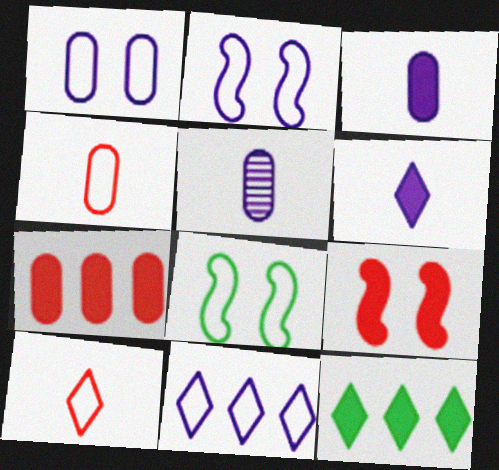[[3, 9, 12], 
[4, 8, 11]]